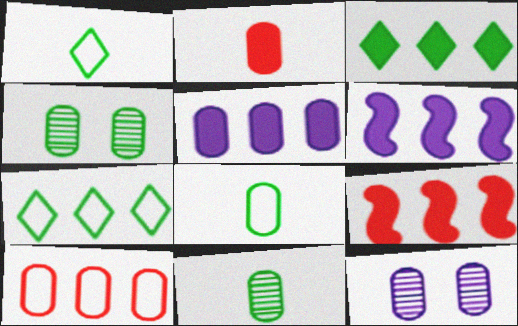[[1, 9, 12], 
[3, 5, 9]]